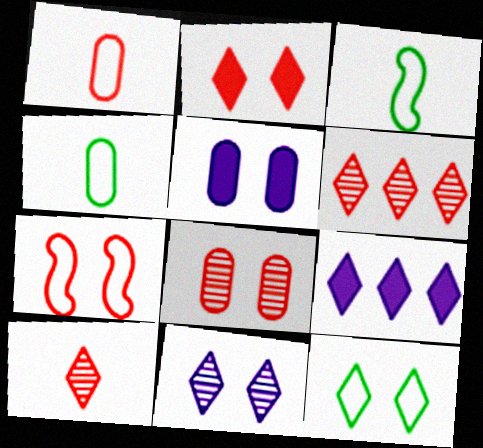[[2, 7, 8], 
[2, 11, 12], 
[3, 5, 6], 
[3, 8, 9], 
[9, 10, 12]]